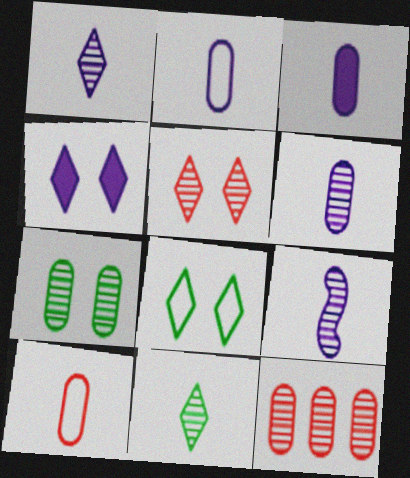[[1, 6, 9], 
[2, 3, 6], 
[4, 5, 8], 
[6, 7, 12]]